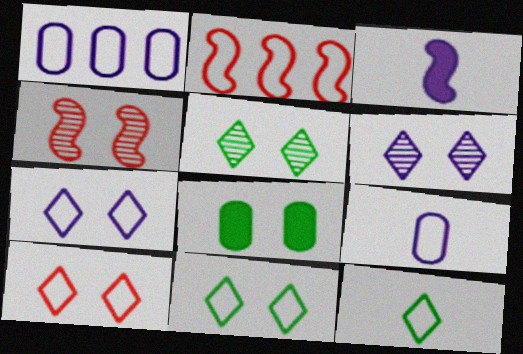[[1, 3, 6], 
[2, 9, 11], 
[4, 7, 8], 
[7, 10, 11]]